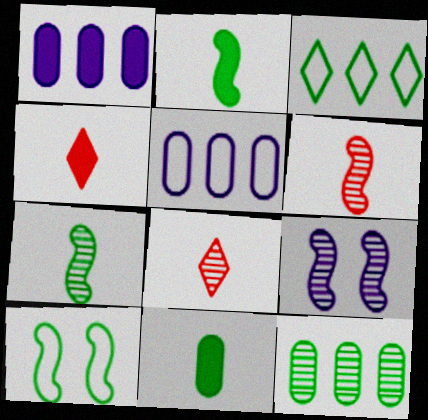[[1, 8, 10], 
[8, 9, 12]]